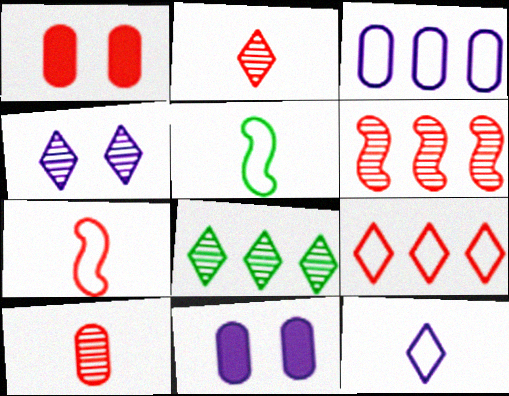[[2, 4, 8], 
[7, 8, 11]]